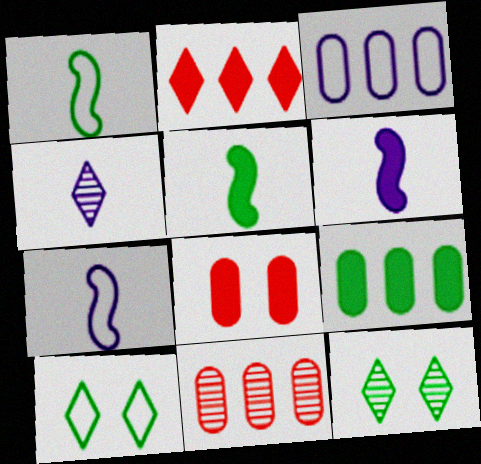[[1, 9, 12], 
[2, 4, 10], 
[3, 9, 11], 
[6, 10, 11]]